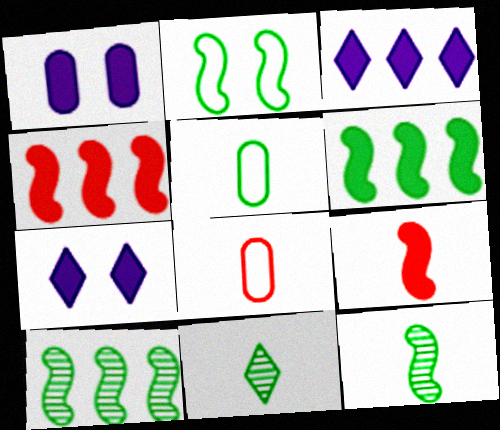[[2, 6, 12], 
[7, 8, 10]]